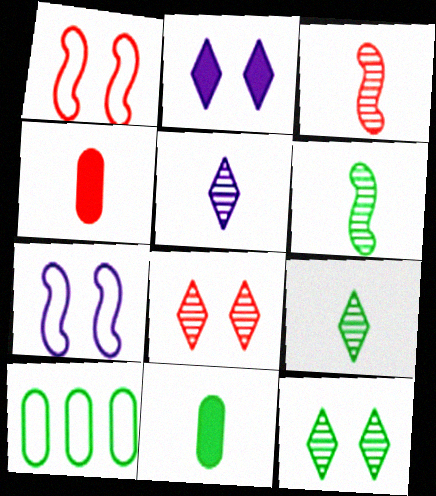[[2, 3, 10]]